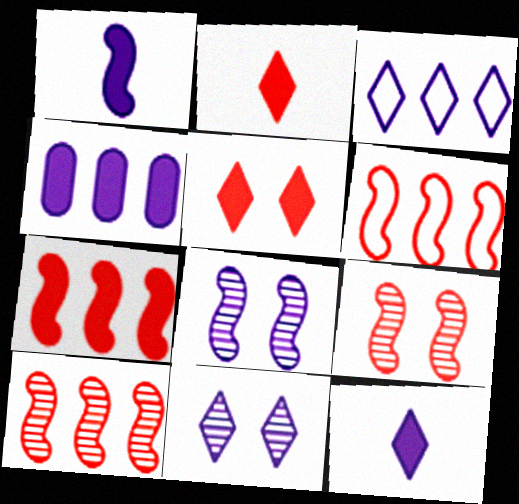[[3, 11, 12], 
[6, 7, 10]]